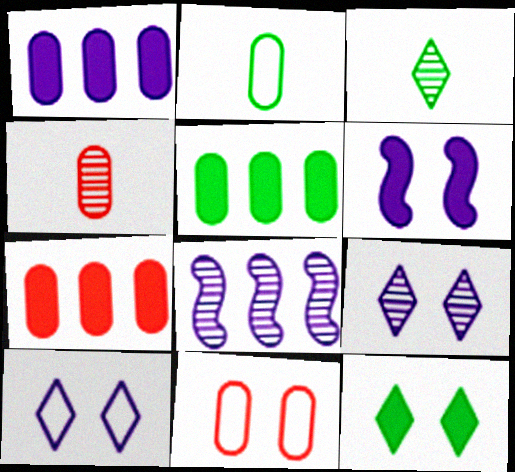[[1, 5, 7], 
[4, 7, 11]]